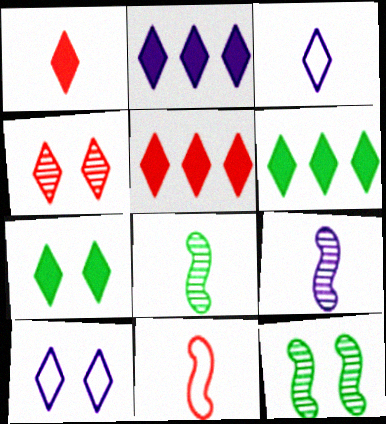[[1, 2, 7], 
[2, 5, 6], 
[3, 4, 6], 
[4, 7, 10]]